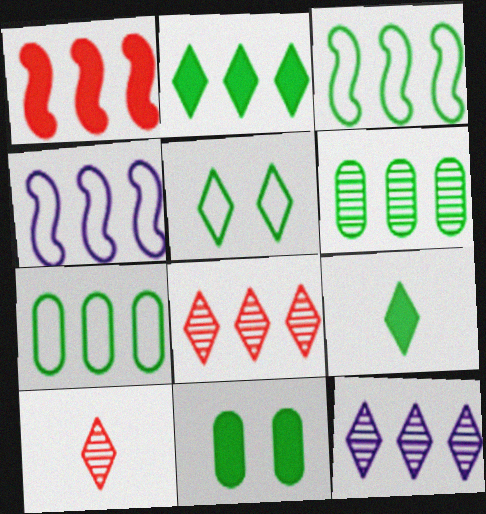[[1, 7, 12], 
[2, 3, 6], 
[4, 10, 11]]